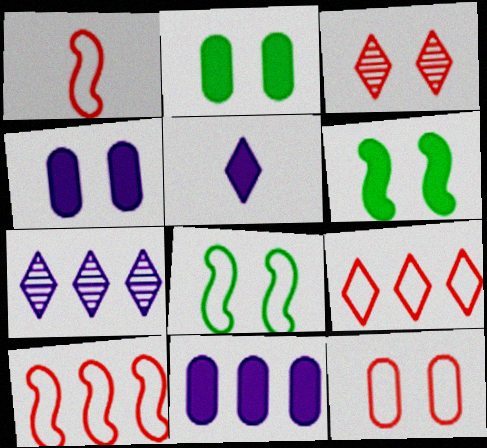[[1, 2, 7], 
[1, 9, 12], 
[3, 4, 8]]